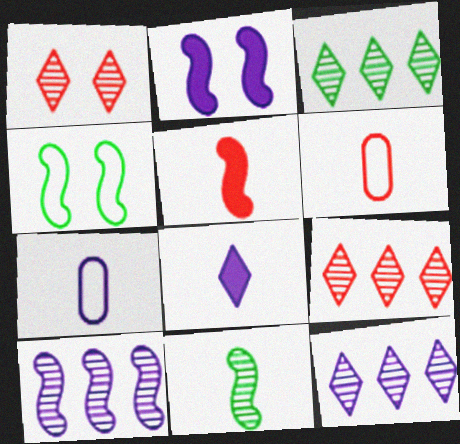[[2, 3, 6], 
[2, 7, 12], 
[3, 9, 12], 
[4, 5, 10], 
[6, 8, 11]]